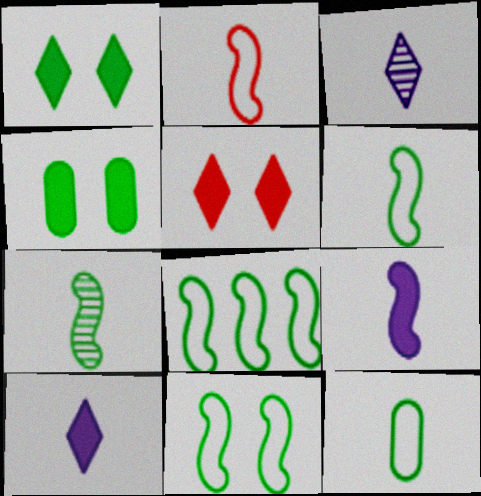[[2, 7, 9], 
[6, 8, 11]]